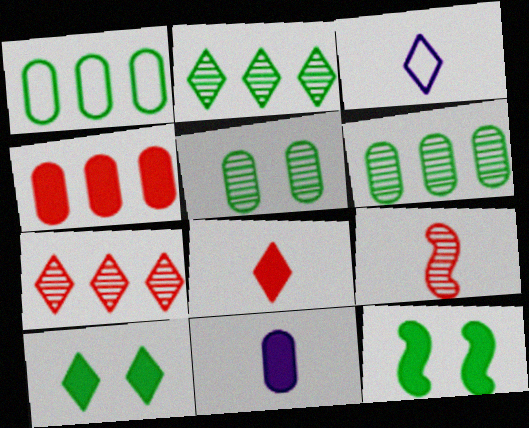[[3, 7, 10]]